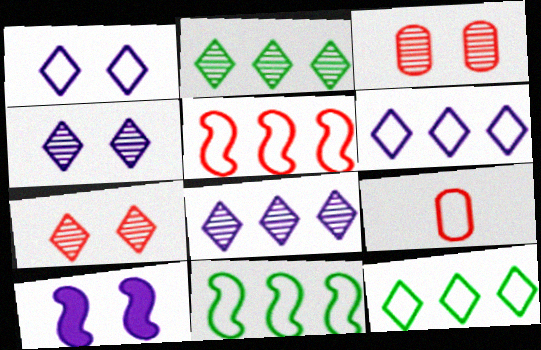[[1, 9, 11], 
[2, 9, 10]]